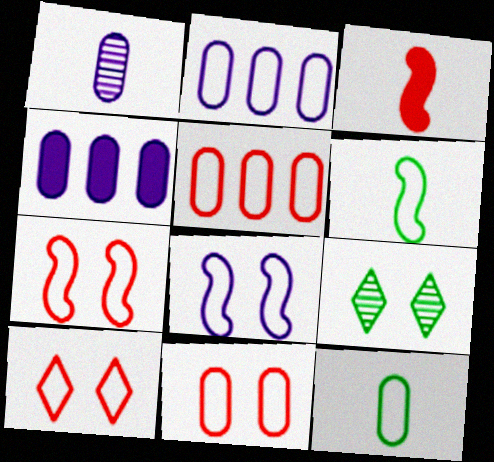[[2, 3, 9], 
[2, 6, 10], 
[2, 11, 12], 
[7, 10, 11]]